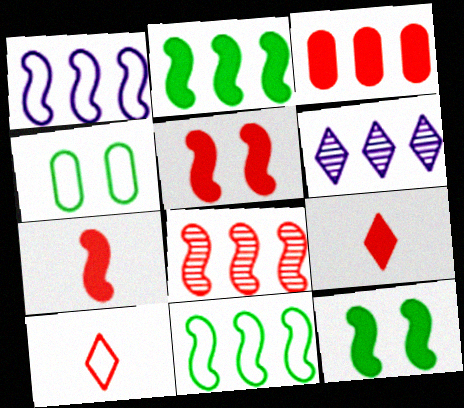[[1, 2, 8], 
[1, 4, 10], 
[3, 5, 9], 
[3, 6, 11], 
[4, 6, 7]]